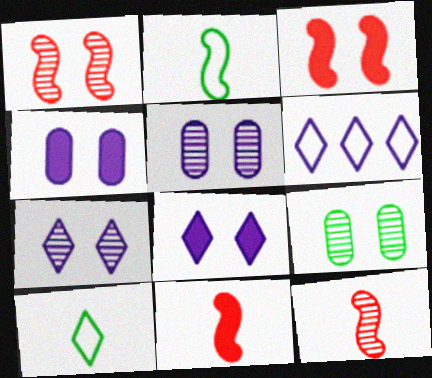[[1, 7, 9], 
[6, 9, 11]]